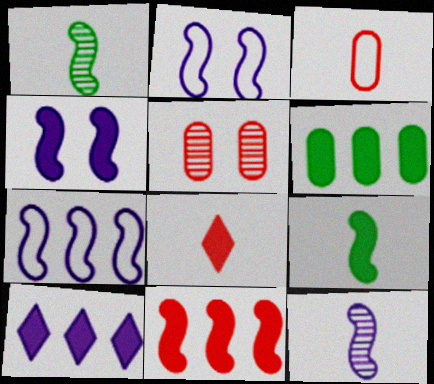[[1, 2, 11], 
[4, 6, 8], 
[4, 7, 12], 
[4, 9, 11], 
[6, 10, 11]]